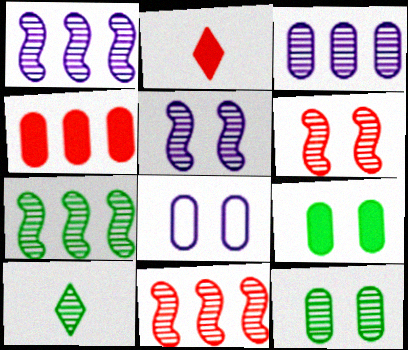[[1, 7, 11], 
[2, 7, 8], 
[3, 6, 10], 
[7, 10, 12]]